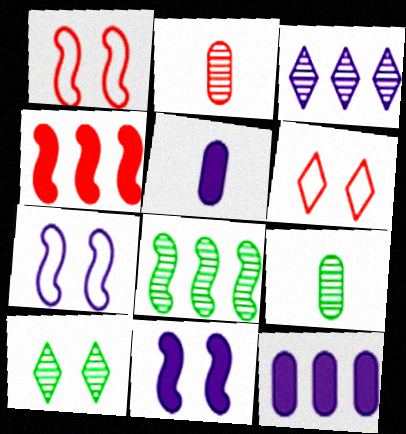[[2, 4, 6], 
[3, 5, 7], 
[5, 6, 8], 
[8, 9, 10]]